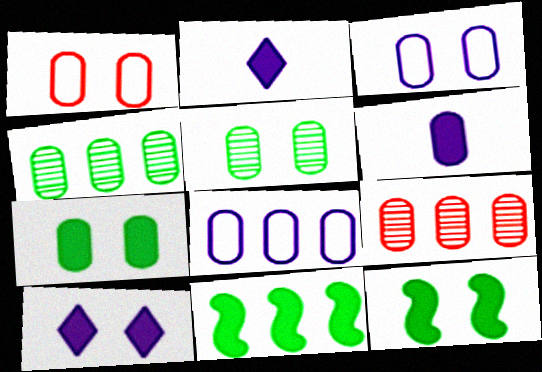[[1, 4, 6]]